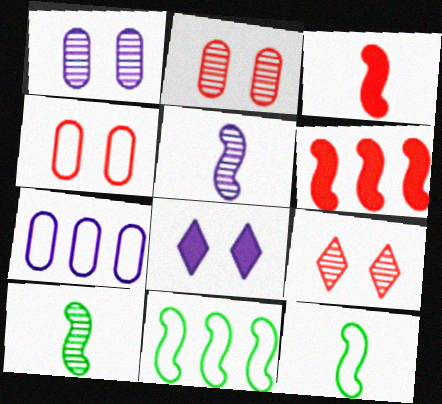[[3, 5, 12], 
[5, 7, 8]]